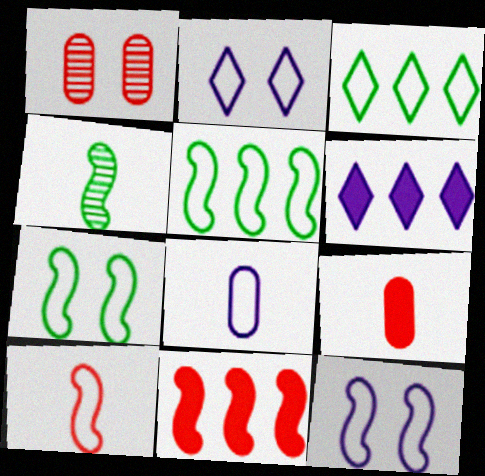[[4, 11, 12], 
[5, 10, 12]]